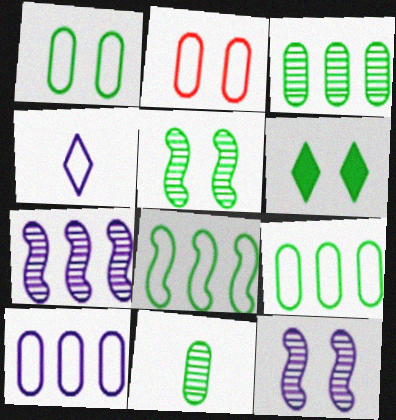[[1, 5, 6], 
[2, 4, 8], 
[2, 6, 12], 
[6, 8, 11]]